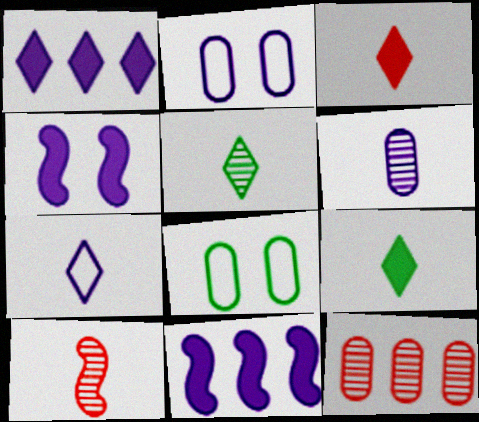[[1, 8, 10], 
[3, 5, 7], 
[5, 6, 10]]